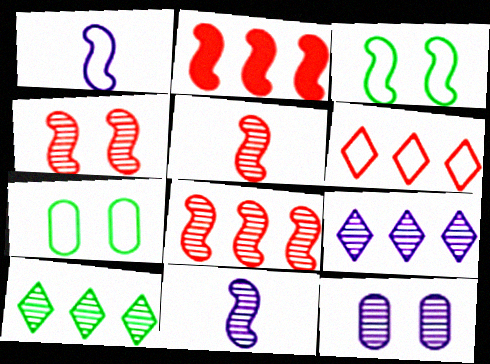[[1, 6, 7], 
[2, 3, 11], 
[4, 5, 8], 
[5, 10, 12], 
[9, 11, 12]]